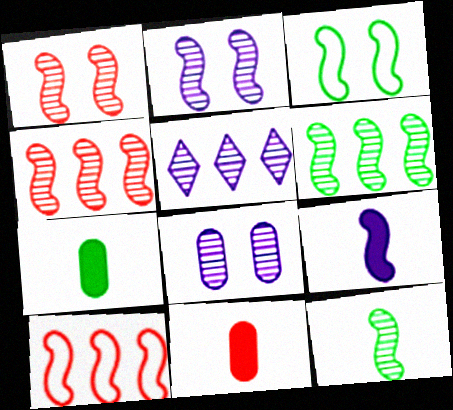[[2, 4, 12], 
[3, 4, 9], 
[3, 5, 11]]